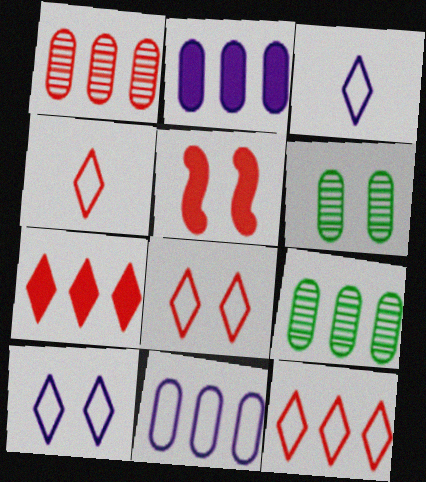[[1, 4, 5], 
[3, 5, 9], 
[4, 8, 12], 
[5, 6, 10]]